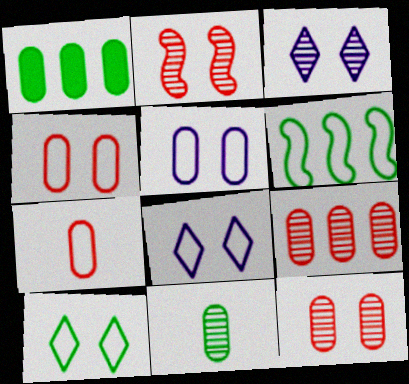[[6, 7, 8]]